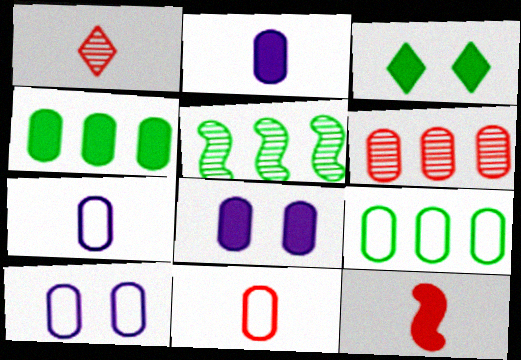[[1, 11, 12], 
[9, 10, 11]]